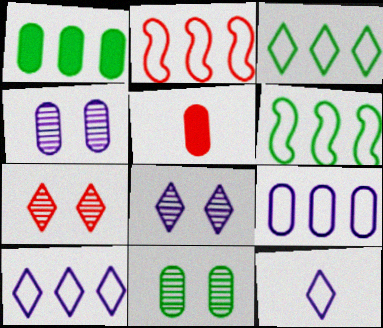[[2, 3, 9], 
[2, 5, 7], 
[5, 6, 8], 
[5, 9, 11]]